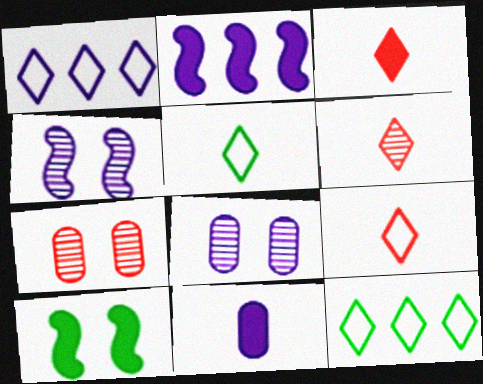[[1, 4, 11], 
[2, 5, 7], 
[3, 6, 9]]